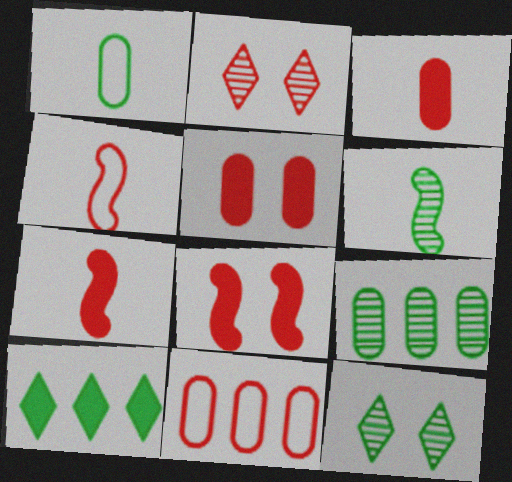[[2, 7, 11], 
[6, 9, 12]]